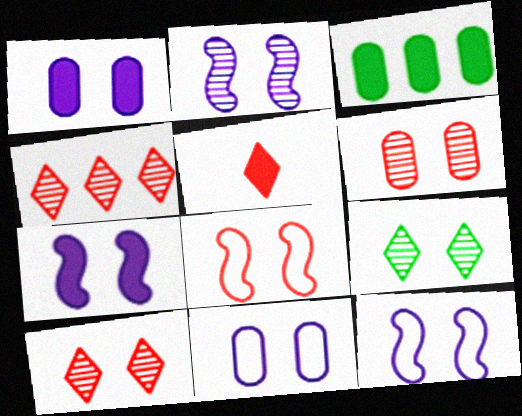[[1, 8, 9], 
[2, 6, 9], 
[2, 7, 12], 
[3, 5, 7]]